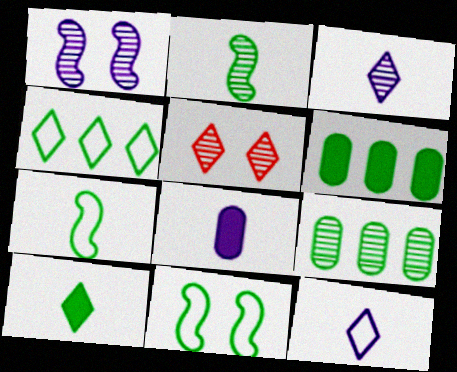[[9, 10, 11]]